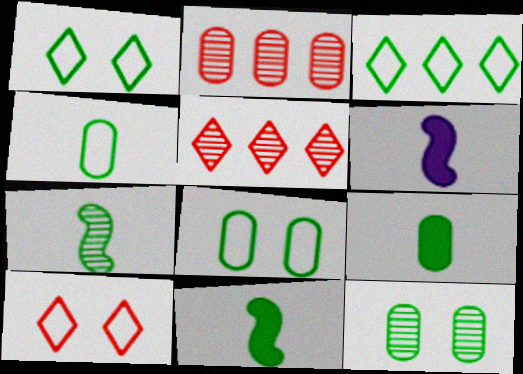[[1, 2, 6], 
[3, 11, 12], 
[5, 6, 8]]